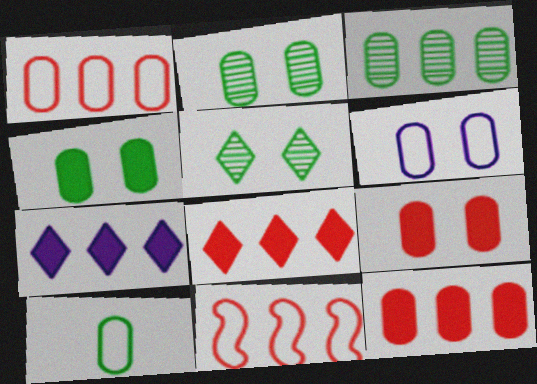[[1, 6, 10], 
[2, 6, 9], 
[3, 4, 10], 
[3, 7, 11]]